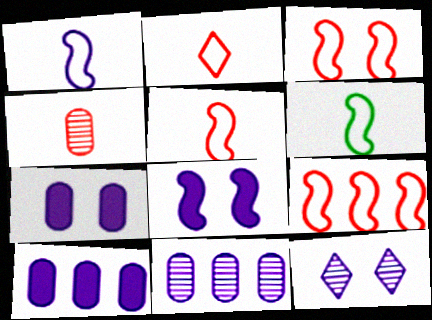[[1, 5, 6], 
[1, 10, 12], 
[3, 5, 9]]